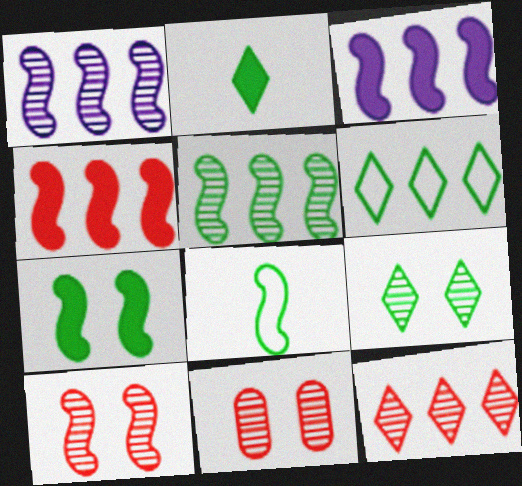[[2, 6, 9], 
[3, 8, 10], 
[5, 7, 8]]